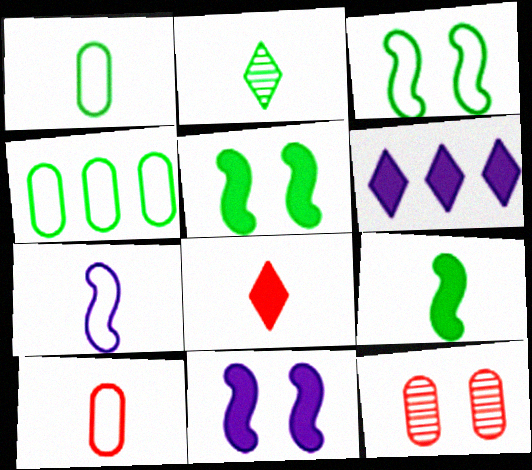[[1, 2, 9], 
[2, 4, 5]]